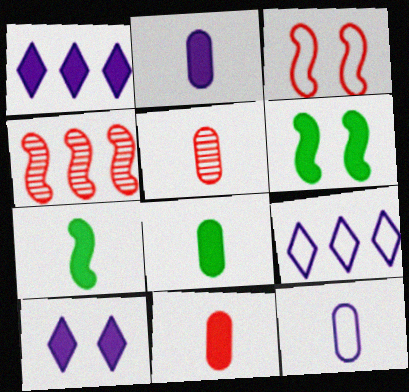[[1, 6, 11], 
[2, 8, 11], 
[5, 6, 9], 
[5, 8, 12]]